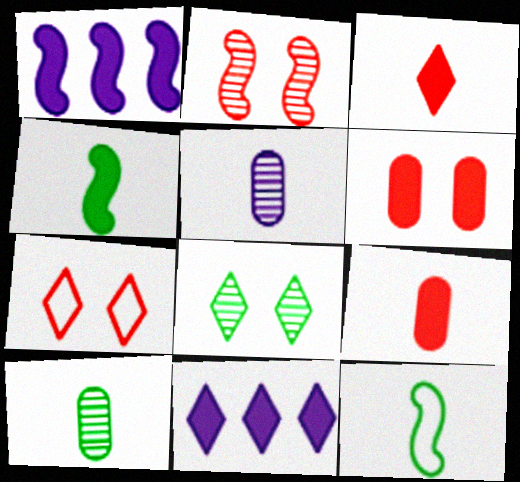[[1, 2, 12], 
[1, 7, 10], 
[2, 6, 7], 
[3, 5, 12], 
[4, 6, 11]]